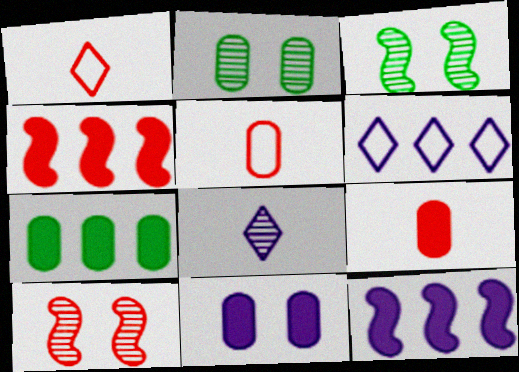[[1, 2, 12], 
[3, 6, 9], 
[7, 9, 11]]